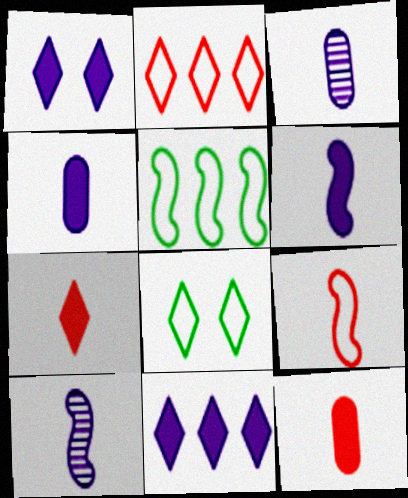[]